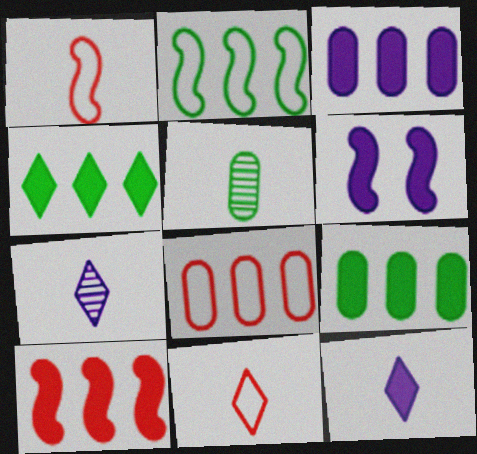[[1, 5, 12], 
[3, 4, 10], 
[3, 6, 12]]